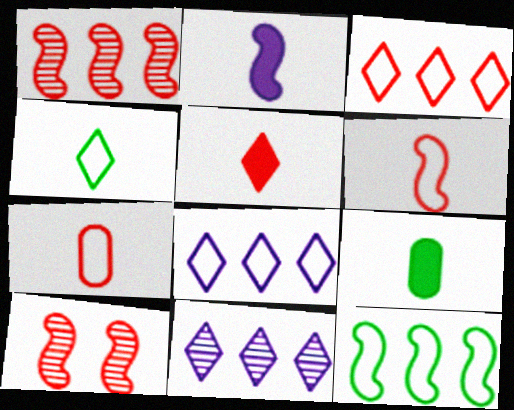[[2, 5, 9], 
[2, 10, 12], 
[8, 9, 10]]